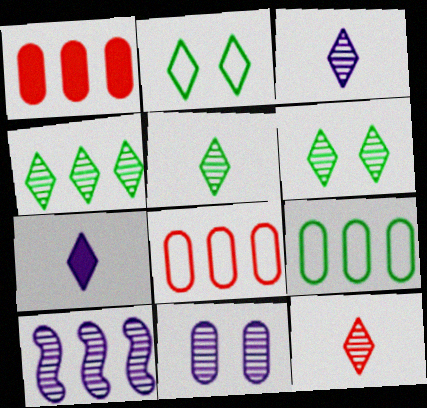[[3, 5, 12], 
[3, 10, 11], 
[4, 5, 6]]